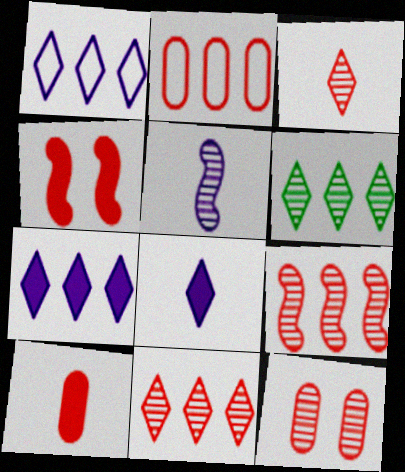[[2, 3, 4], 
[2, 10, 12], 
[3, 9, 12], 
[5, 6, 12]]